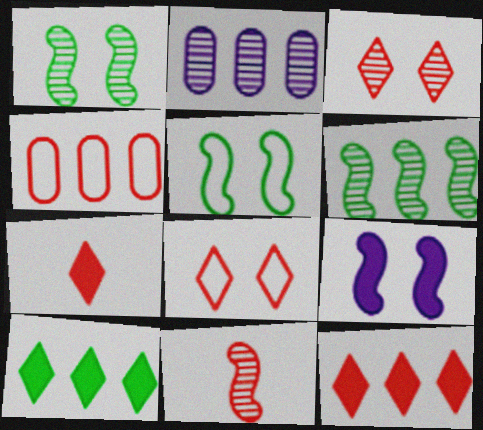[[2, 5, 7]]